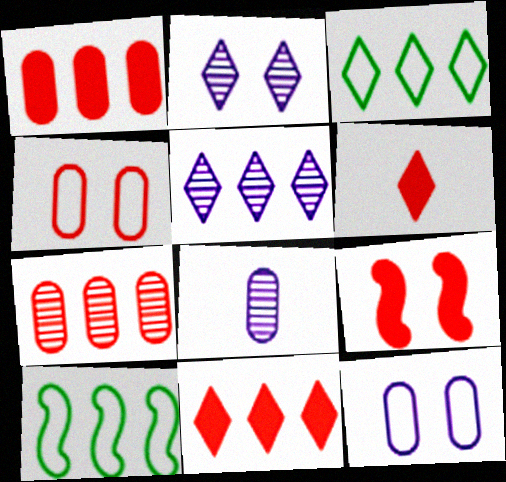[[1, 5, 10], 
[1, 6, 9], 
[2, 3, 6], 
[3, 5, 11], 
[3, 8, 9]]